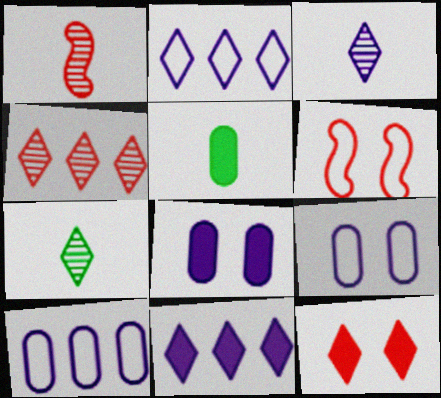[[2, 7, 12]]